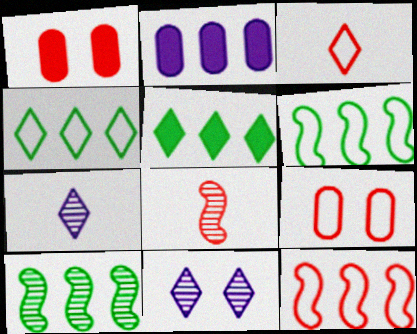[[1, 6, 7], 
[3, 5, 11], 
[3, 9, 12]]